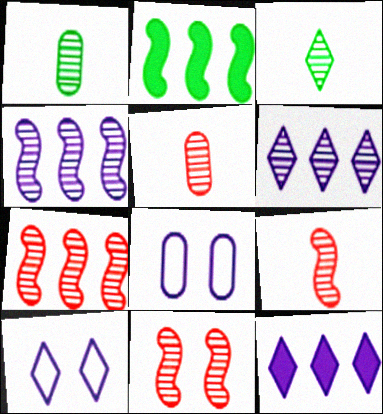[[1, 6, 11], 
[2, 5, 10], 
[7, 9, 11]]